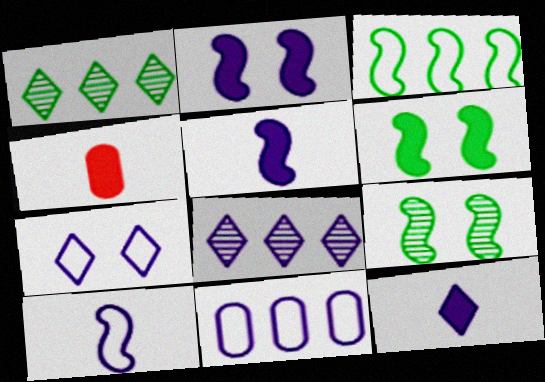[[7, 8, 12], 
[7, 10, 11]]